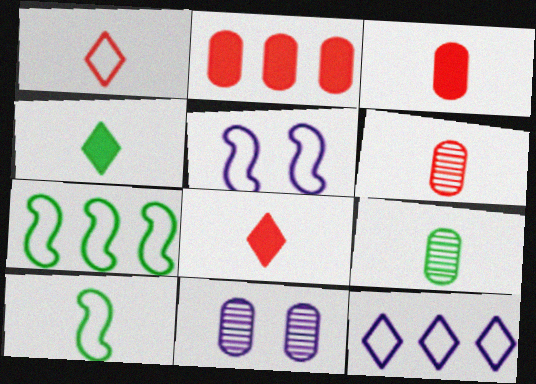[[4, 9, 10], 
[7, 8, 11]]